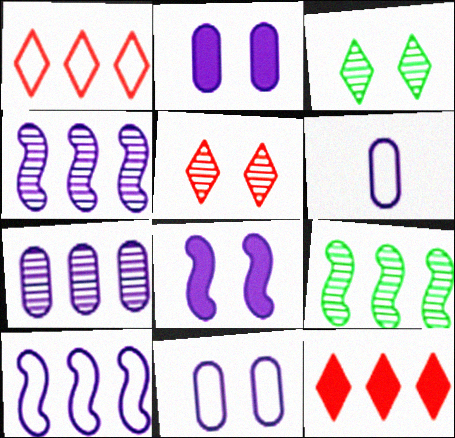[[2, 6, 7]]